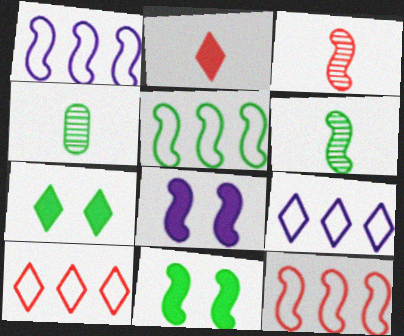[[1, 3, 11], 
[1, 5, 12], 
[3, 5, 8], 
[4, 5, 7], 
[4, 8, 10], 
[5, 6, 11], 
[6, 8, 12]]